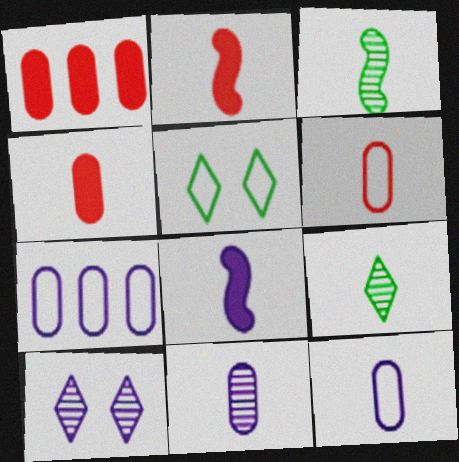[[2, 9, 12], 
[6, 8, 9], 
[7, 8, 10]]